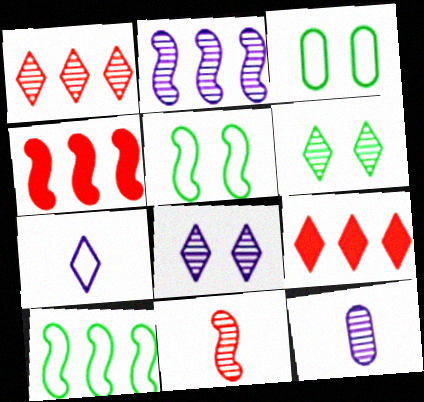[[2, 4, 10], 
[2, 8, 12], 
[5, 9, 12], 
[6, 7, 9]]